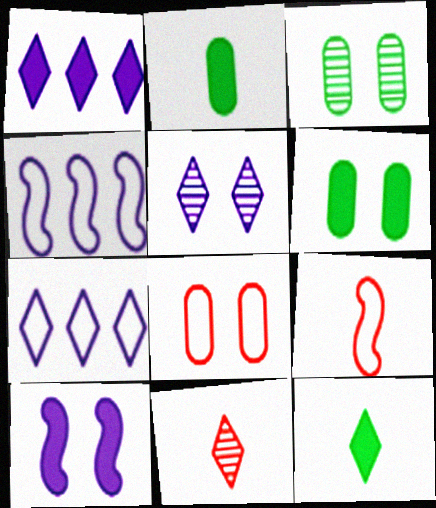[[1, 3, 9], 
[4, 6, 11]]